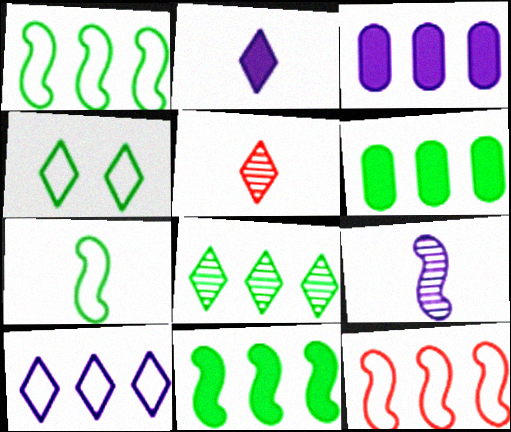[[1, 6, 8], 
[3, 8, 12]]